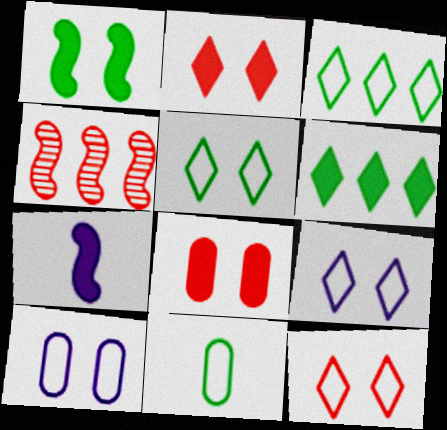[[5, 9, 12], 
[6, 7, 8]]